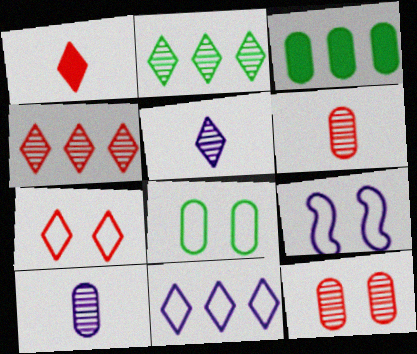[[1, 4, 7], 
[7, 8, 9]]